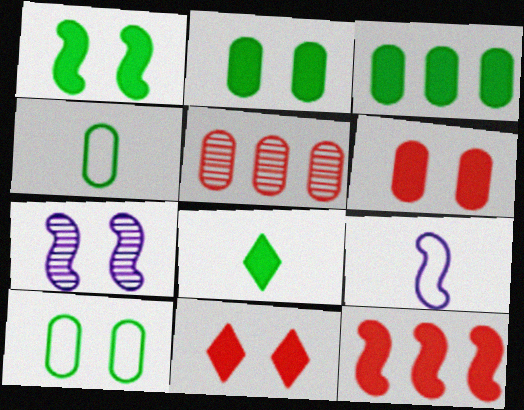[[1, 3, 8], 
[7, 10, 11]]